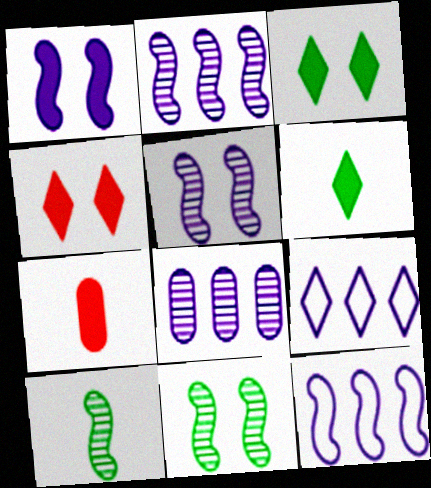[[7, 9, 11]]